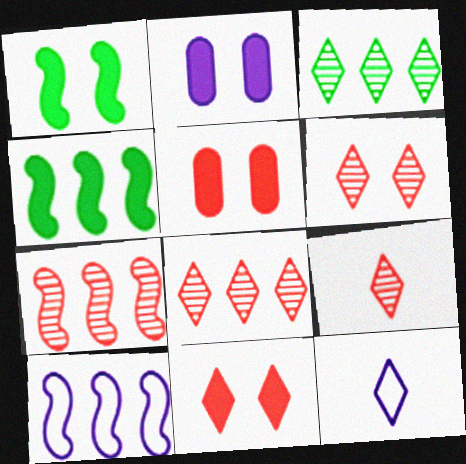[[1, 2, 11], 
[3, 11, 12], 
[4, 7, 10], 
[6, 8, 9]]